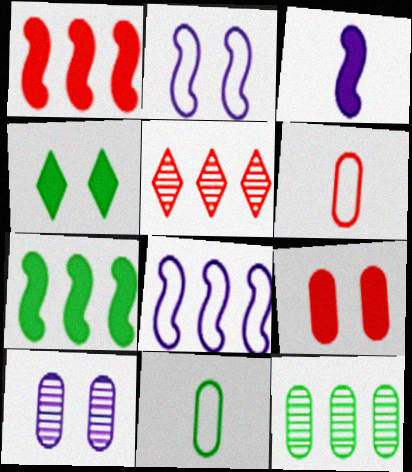[]